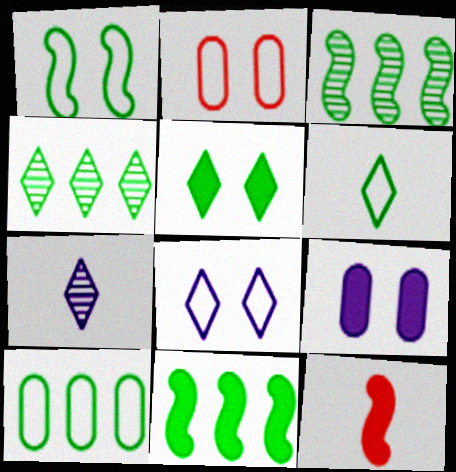[[1, 2, 8], 
[1, 6, 10], 
[2, 7, 11], 
[4, 5, 6], 
[4, 10, 11]]